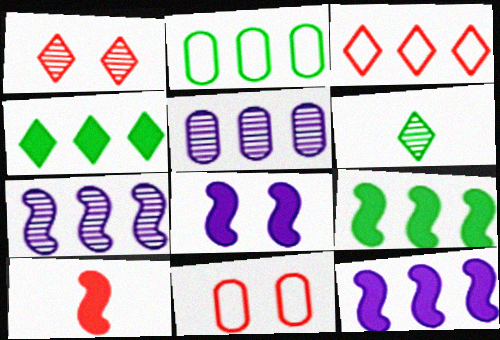[[3, 5, 9], 
[6, 11, 12], 
[8, 9, 10]]